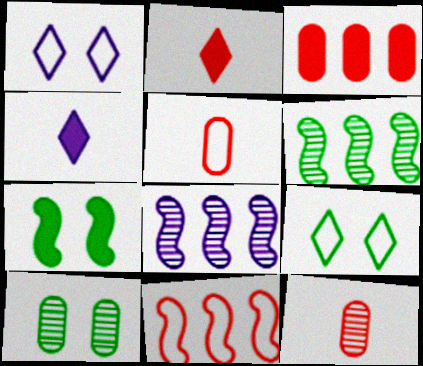[[3, 4, 7], 
[4, 10, 11], 
[7, 9, 10]]